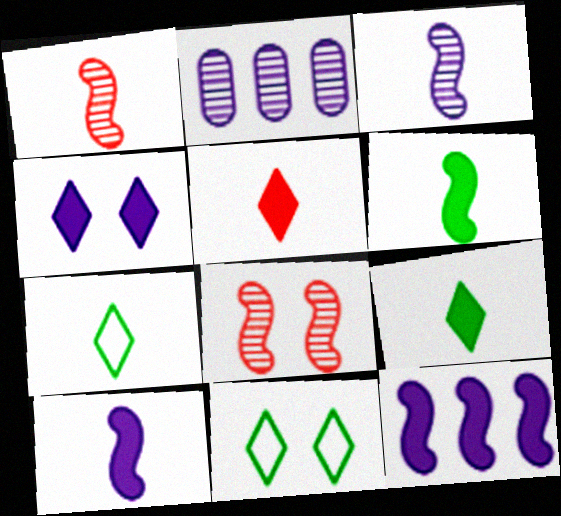[]